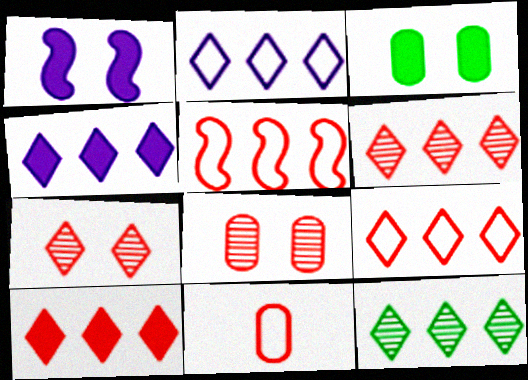[[1, 11, 12], 
[2, 10, 12], 
[4, 9, 12], 
[6, 9, 10]]